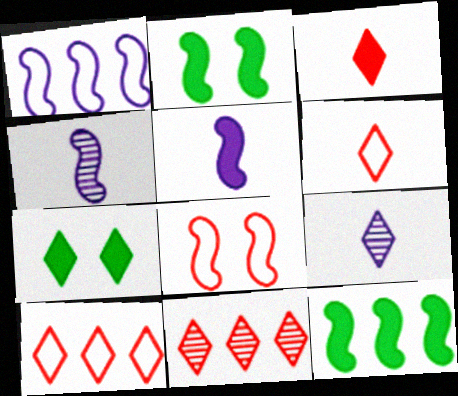[[4, 8, 12], 
[7, 9, 10]]